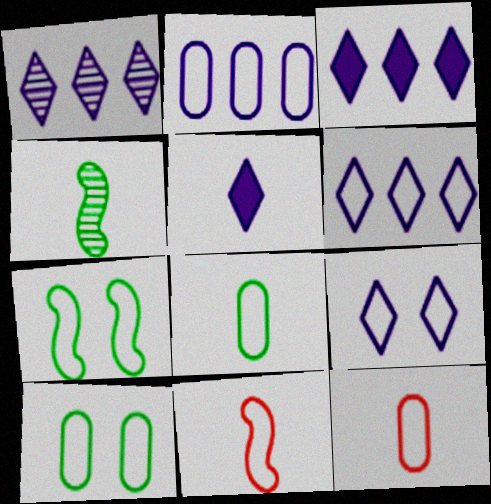[[1, 3, 6], 
[1, 5, 9], 
[2, 10, 12], 
[4, 5, 12], 
[6, 7, 12], 
[6, 10, 11]]